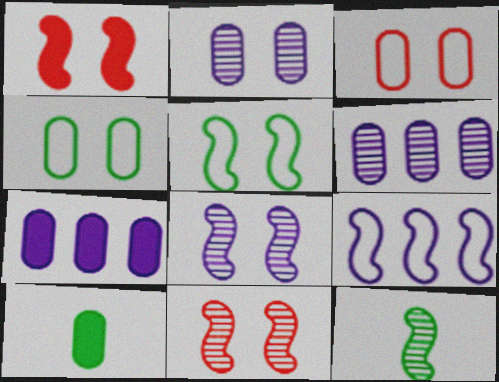[[1, 5, 8], 
[1, 9, 12], 
[3, 6, 10]]